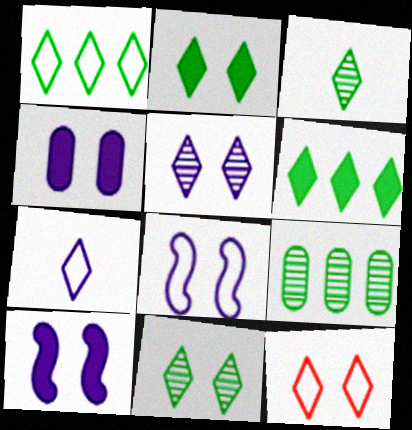[[1, 2, 3], 
[1, 7, 12], 
[2, 5, 12], 
[4, 5, 8]]